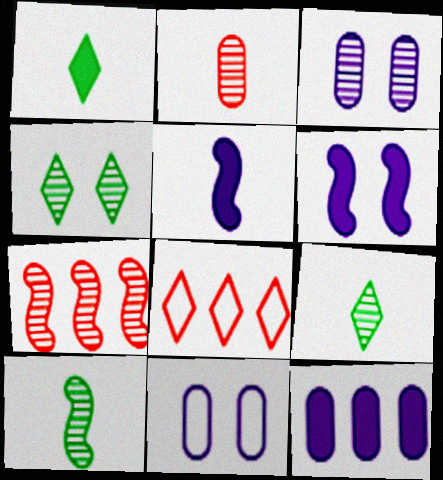[[1, 7, 11], 
[3, 7, 9]]